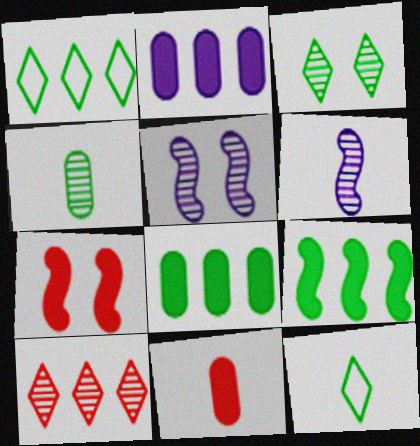[[1, 5, 11], 
[4, 5, 10], 
[6, 11, 12]]